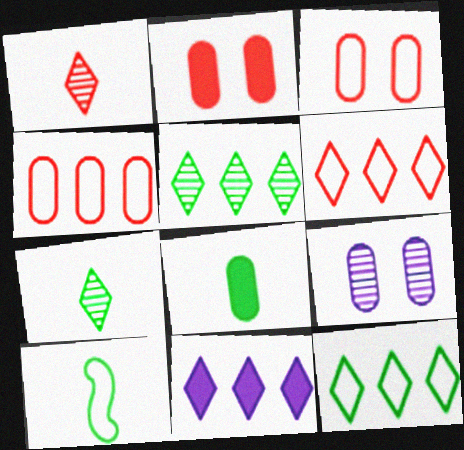[[4, 8, 9], 
[5, 6, 11], 
[7, 8, 10]]